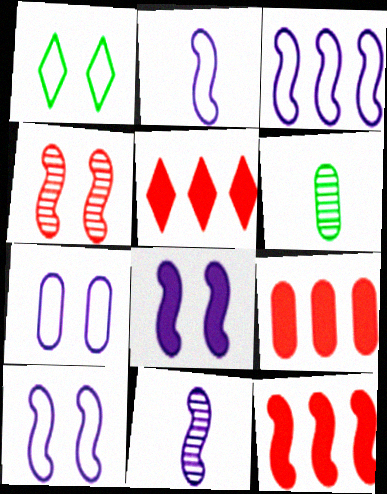[[1, 9, 11], 
[2, 3, 10], 
[3, 8, 11], 
[5, 6, 10], 
[5, 9, 12], 
[6, 7, 9]]